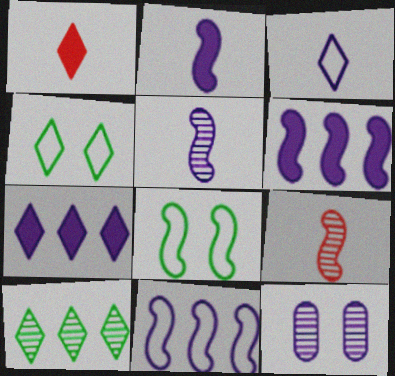[[3, 6, 12], 
[6, 8, 9], 
[9, 10, 12]]